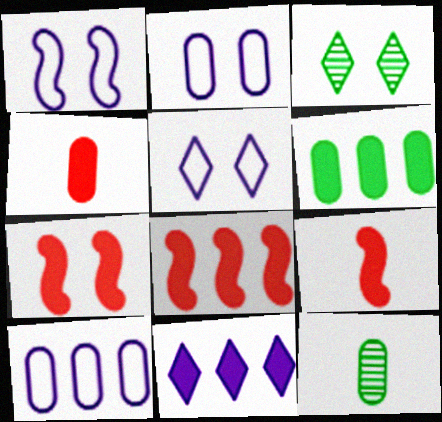[[1, 2, 5], 
[2, 3, 7], 
[3, 9, 10], 
[5, 8, 12], 
[6, 8, 11], 
[7, 8, 9]]